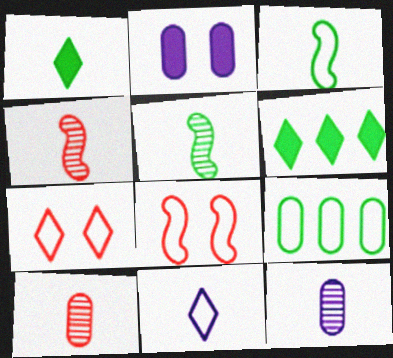[[2, 9, 10], 
[6, 8, 12], 
[8, 9, 11]]